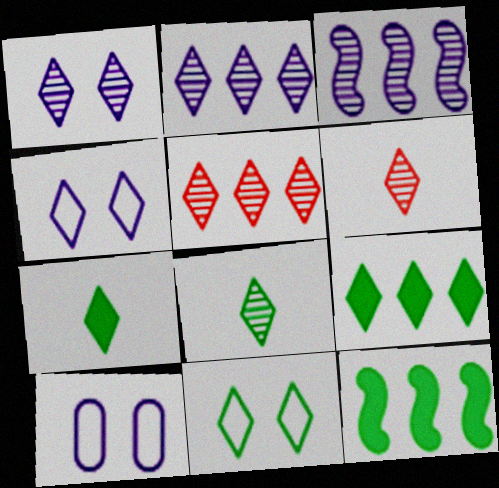[[1, 5, 8], 
[4, 5, 7], 
[4, 6, 9], 
[6, 10, 12], 
[8, 9, 11]]